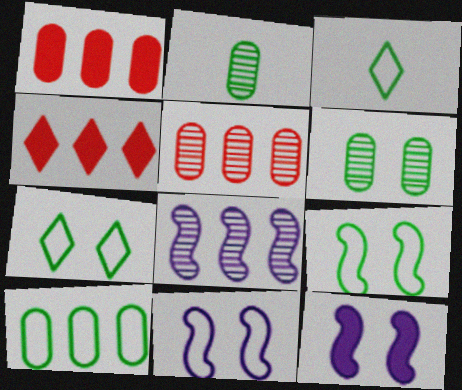[[2, 4, 11], 
[3, 5, 12], 
[3, 9, 10], 
[4, 8, 10]]